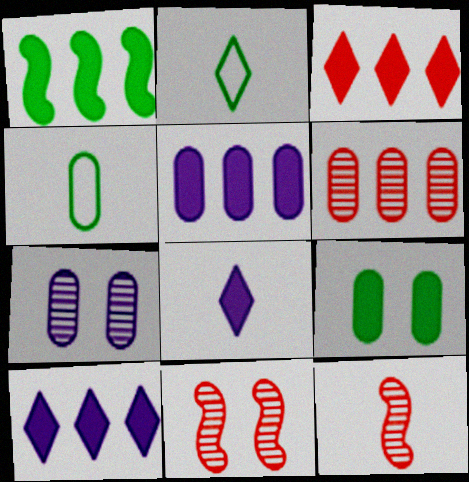[[1, 3, 5], 
[2, 5, 11], 
[4, 8, 12], 
[4, 10, 11]]